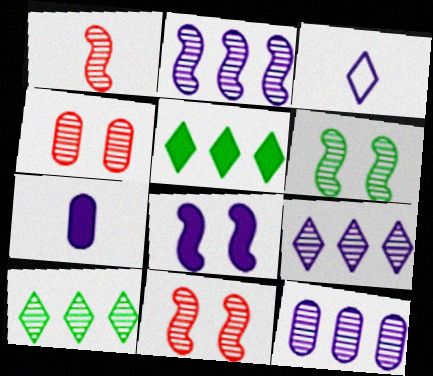[[1, 2, 6], 
[2, 9, 12], 
[3, 8, 12]]